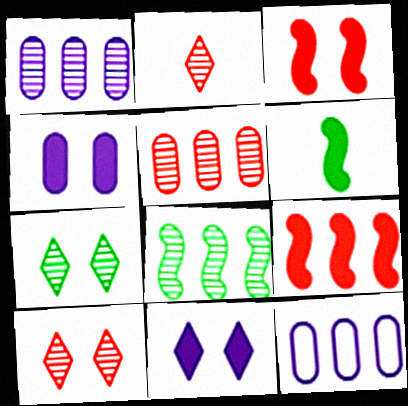[[6, 10, 12]]